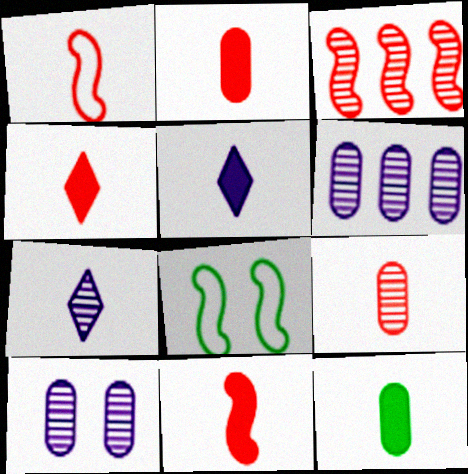[[1, 4, 9], 
[1, 7, 12], 
[2, 4, 11], 
[4, 6, 8], 
[5, 11, 12]]